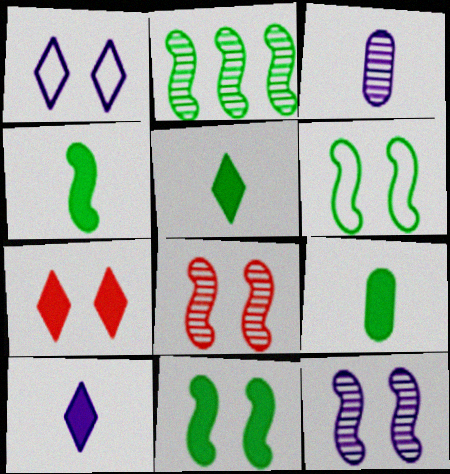[[2, 4, 6], 
[4, 5, 9]]